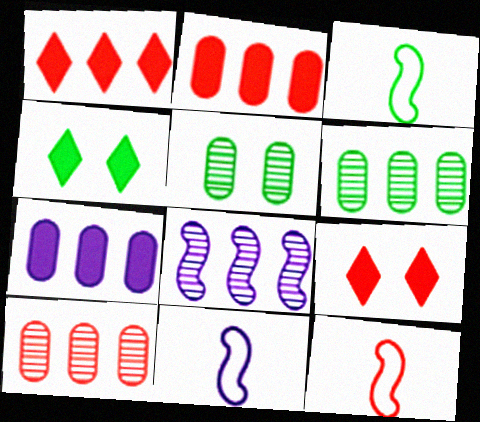[[1, 5, 11], 
[3, 4, 6], 
[3, 11, 12], 
[4, 10, 11], 
[6, 9, 11], 
[9, 10, 12]]